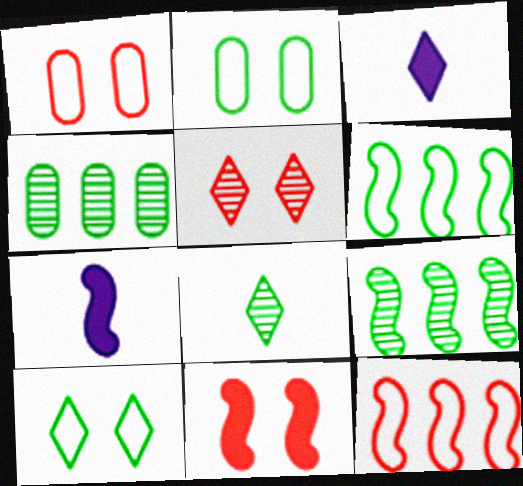[[1, 3, 9], 
[1, 5, 11]]